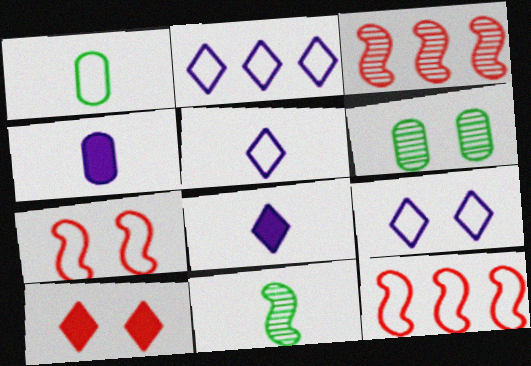[[1, 2, 7], 
[1, 9, 12], 
[2, 5, 9], 
[6, 8, 12]]